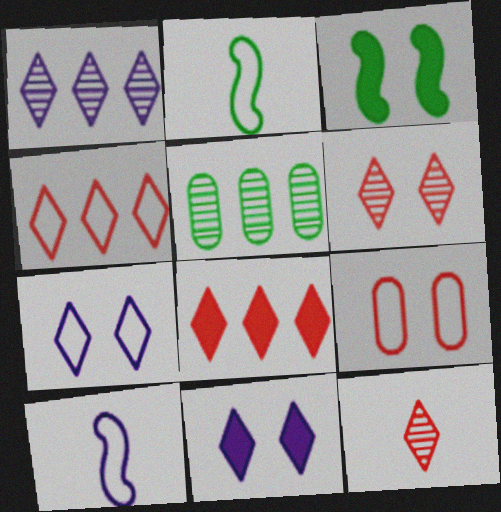[]